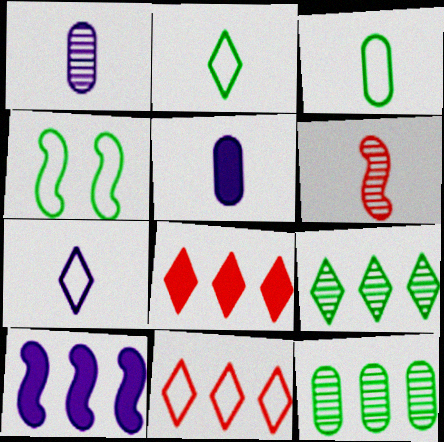[[1, 4, 8], 
[2, 5, 6], 
[4, 6, 10], 
[10, 11, 12]]